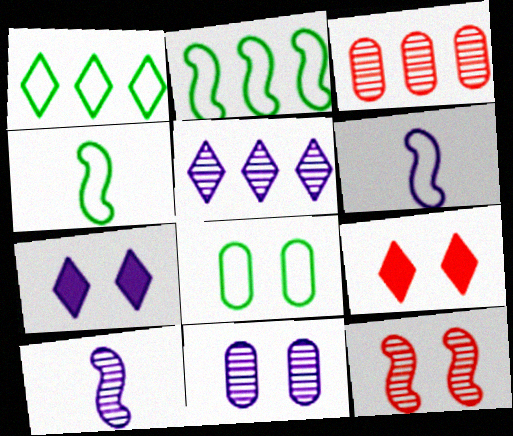[[1, 4, 8], 
[3, 4, 7], 
[5, 10, 11], 
[7, 8, 12]]